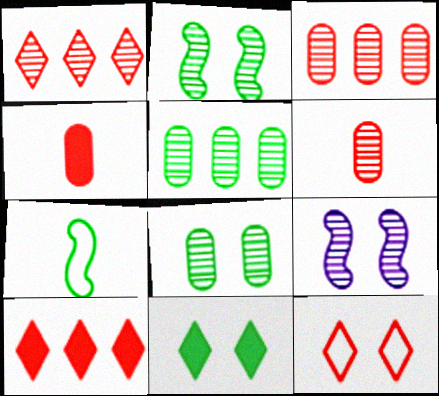[[5, 7, 11]]